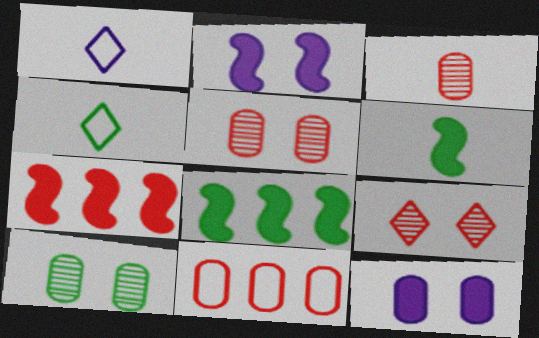[[1, 3, 6], 
[1, 5, 8], 
[1, 7, 10], 
[2, 6, 7], 
[4, 8, 10]]